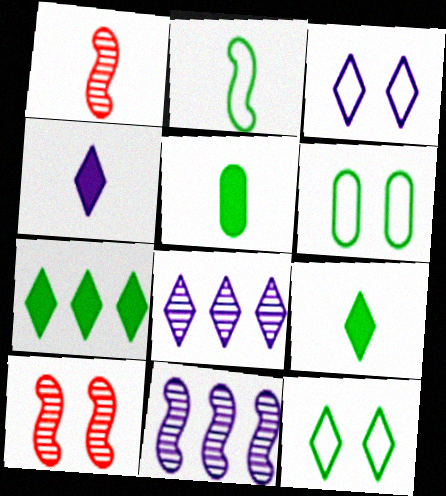[[3, 4, 8]]